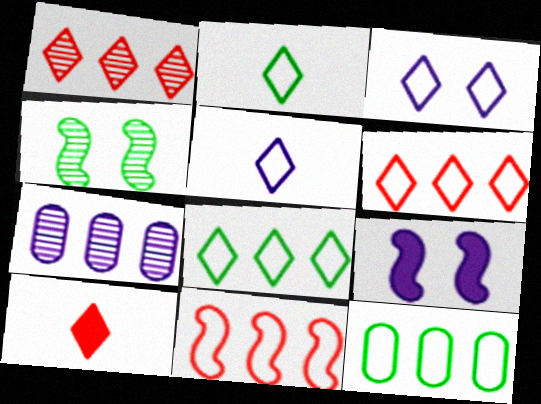[[2, 3, 6], 
[5, 7, 9]]